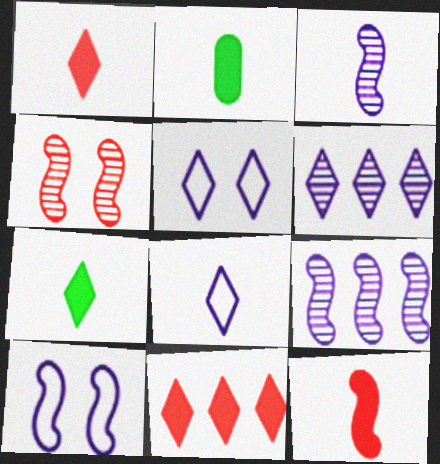[]